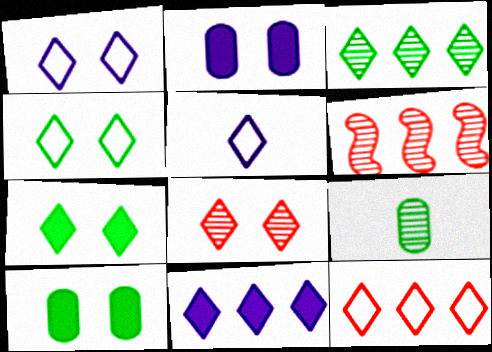[[1, 7, 8], 
[3, 11, 12], 
[4, 5, 12], 
[5, 6, 10]]